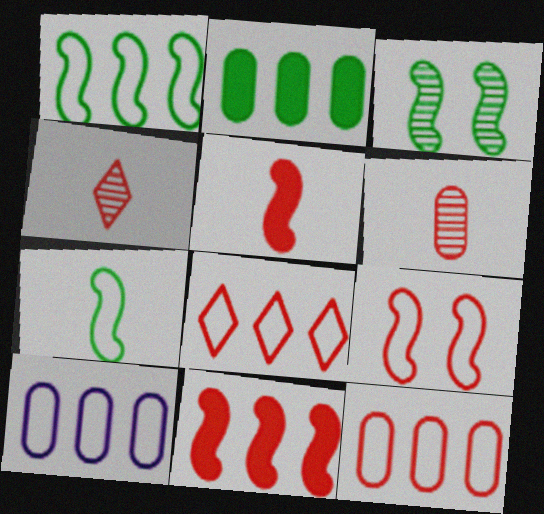[[1, 8, 10]]